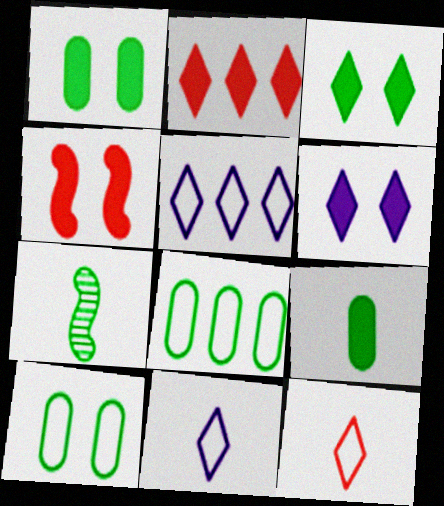[[1, 4, 6], 
[3, 7, 8]]